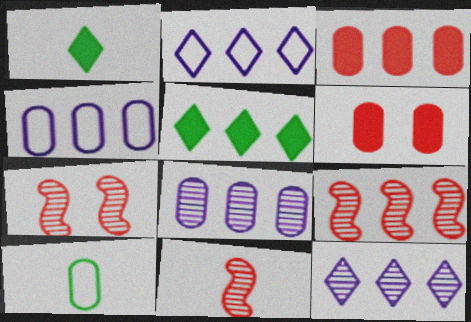[[1, 4, 7], 
[4, 5, 9], 
[6, 8, 10], 
[7, 9, 11]]